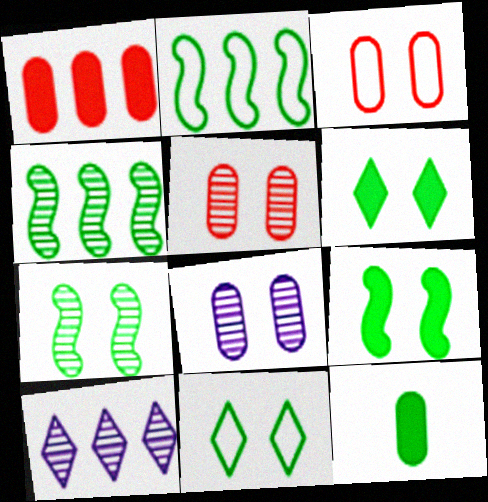[[1, 2, 10], 
[4, 11, 12]]